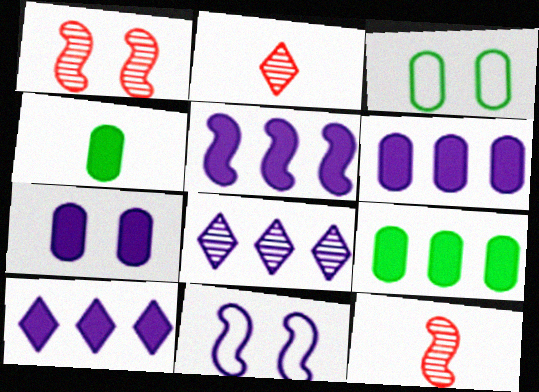[[2, 3, 5], 
[2, 9, 11], 
[3, 10, 12], 
[5, 6, 10]]